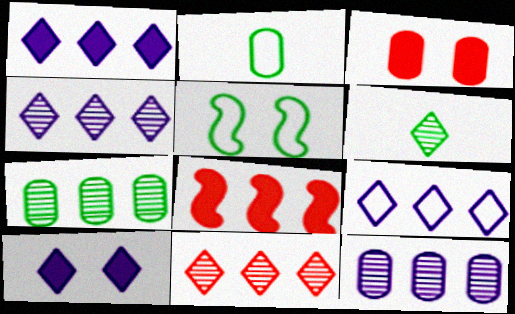[[1, 4, 9], 
[2, 3, 12], 
[7, 8, 9]]